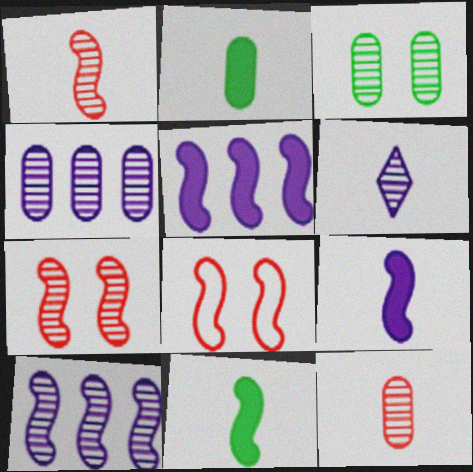[[3, 4, 12], 
[8, 10, 11]]